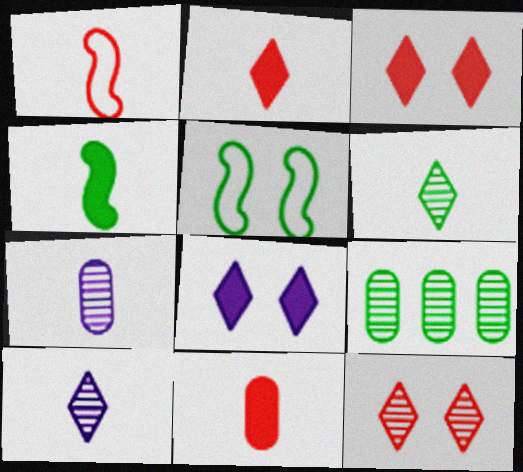[[1, 8, 9]]